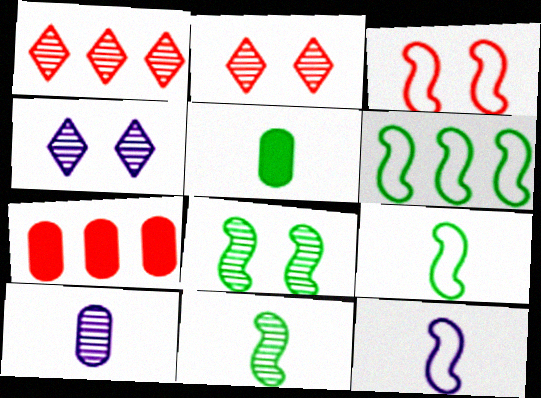[[1, 8, 10], 
[3, 6, 12], 
[4, 7, 9]]